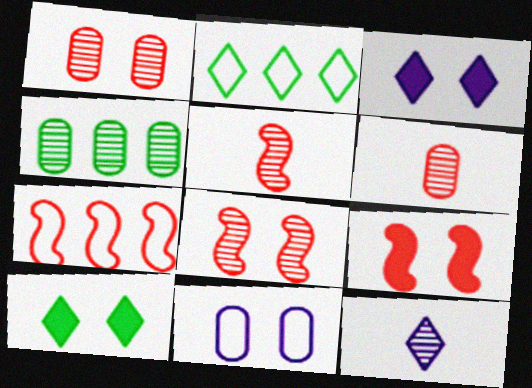[[4, 8, 12], 
[5, 7, 9], 
[8, 10, 11]]